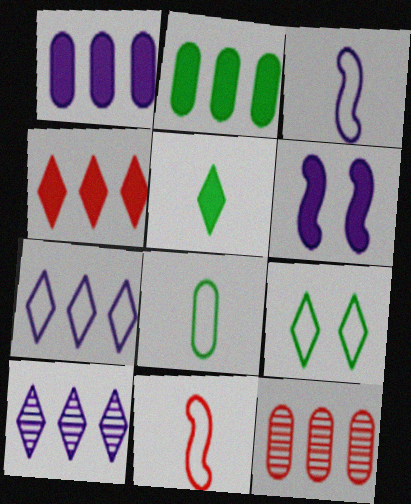[]